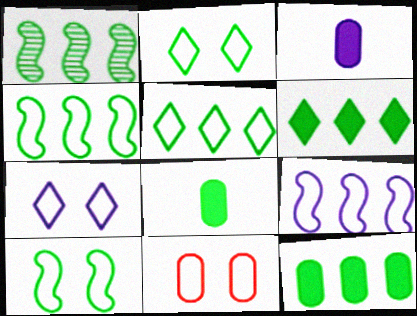[[1, 2, 8], 
[1, 5, 12], 
[7, 10, 11]]